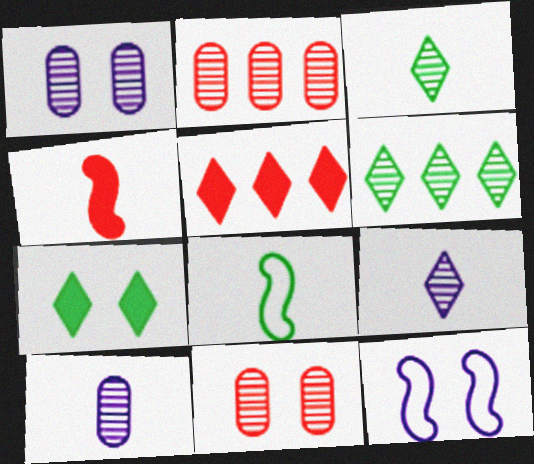[[1, 5, 8], 
[7, 11, 12]]